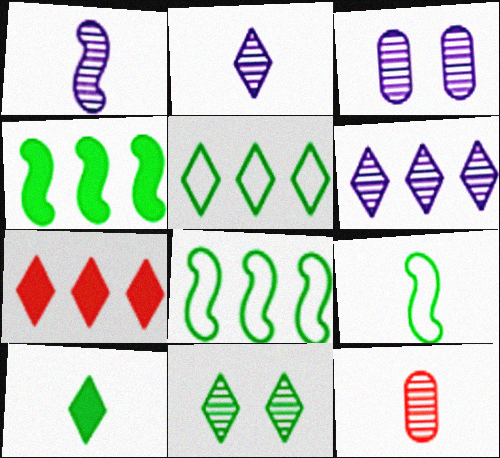[[1, 3, 6], 
[3, 7, 9], 
[5, 6, 7], 
[5, 10, 11]]